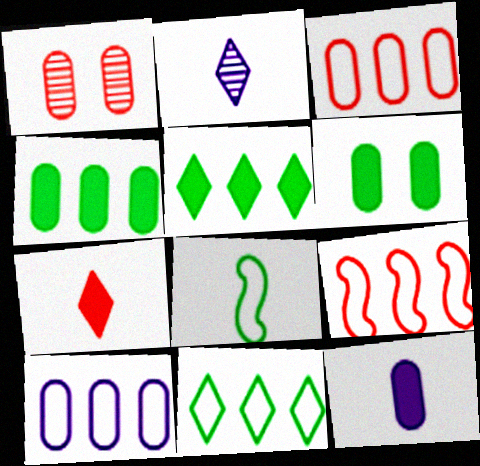[[1, 7, 9], 
[2, 6, 9], 
[9, 10, 11]]